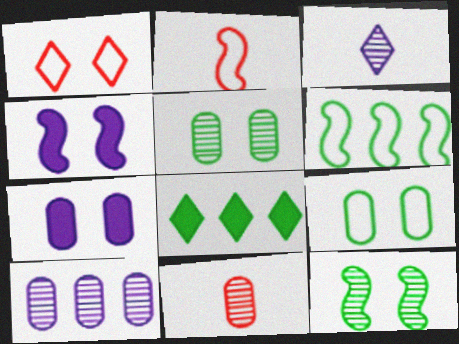[[1, 3, 8], 
[1, 4, 5], 
[1, 7, 12], 
[5, 10, 11]]